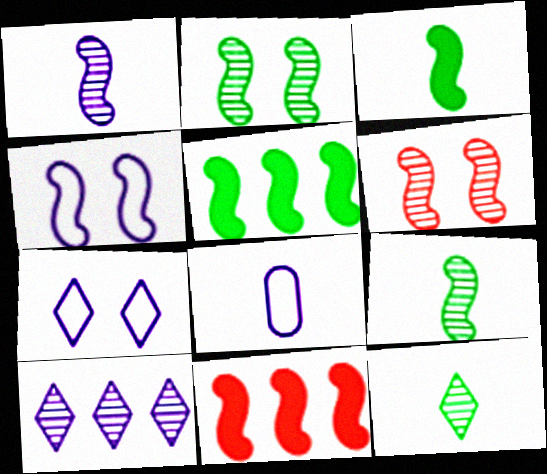[[4, 9, 11]]